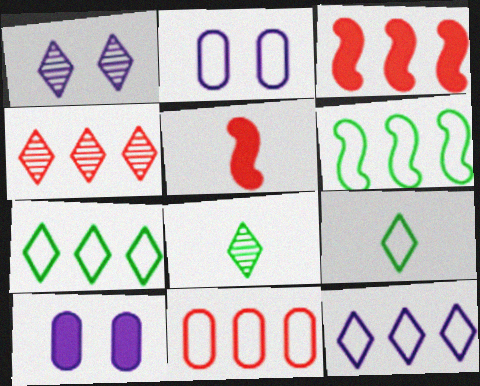[[1, 4, 8], 
[2, 3, 8], 
[3, 4, 11], 
[6, 11, 12]]